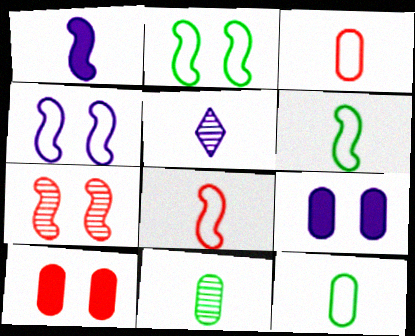[]